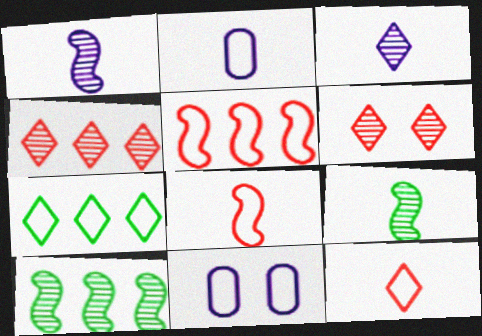[[7, 8, 11]]